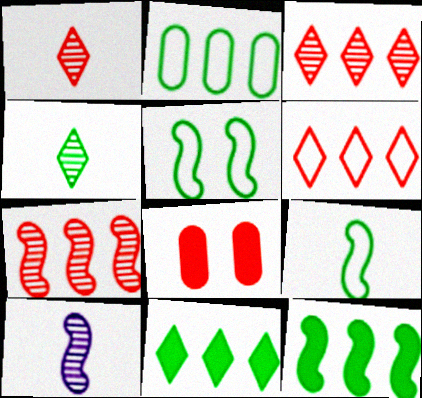[]